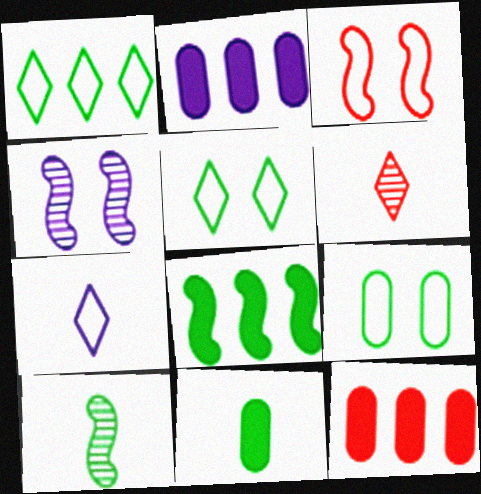[[2, 4, 7], 
[3, 6, 12]]